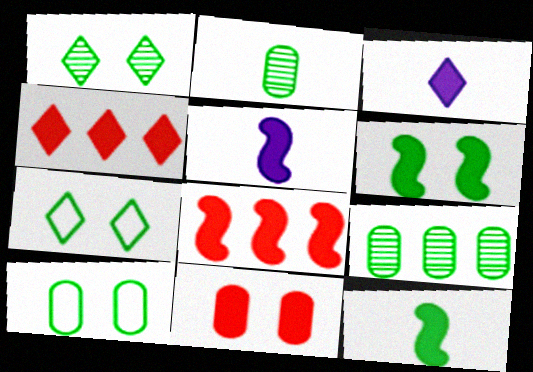[[1, 6, 10], 
[5, 6, 8], 
[7, 9, 12]]